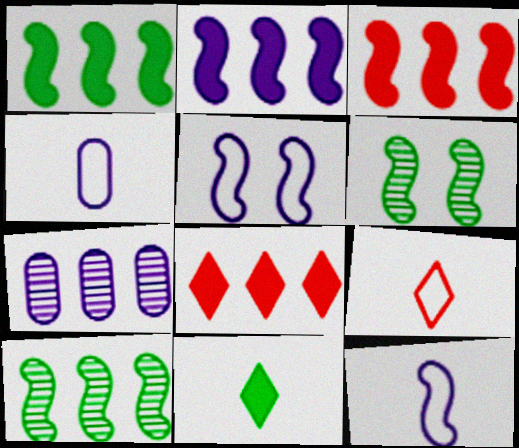[[1, 2, 3], 
[3, 6, 12], 
[4, 6, 8]]